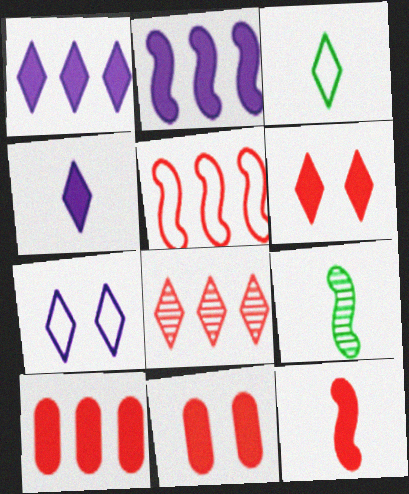[[5, 8, 10], 
[6, 10, 12], 
[7, 9, 10]]